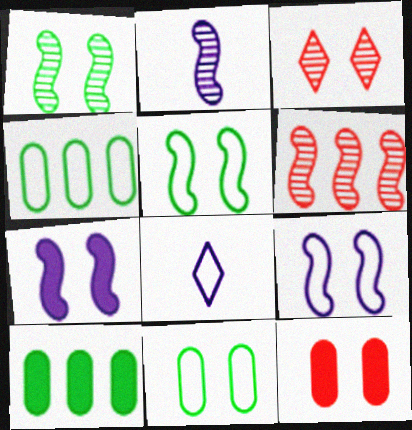[[1, 2, 6], 
[3, 7, 11]]